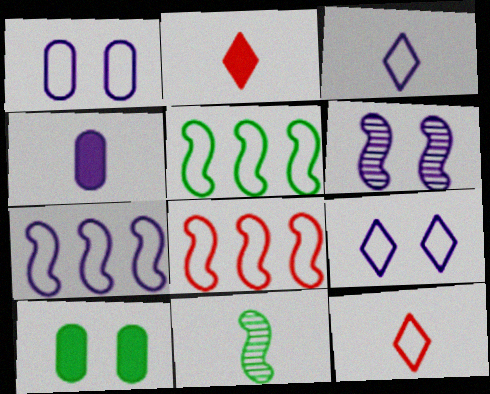[[1, 3, 7], 
[1, 5, 12], 
[4, 11, 12], 
[5, 7, 8]]